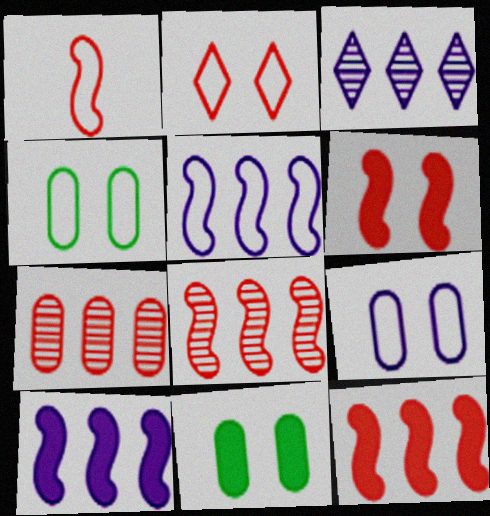[[1, 3, 11], 
[1, 6, 8]]